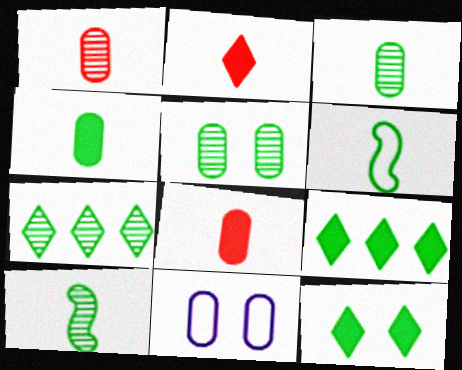[[5, 6, 9], 
[5, 7, 10]]